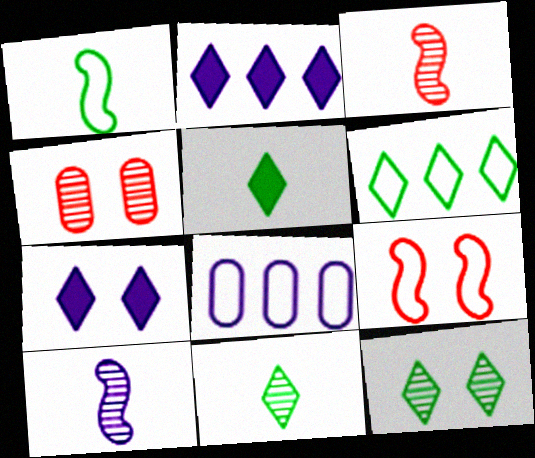[[1, 2, 4], 
[5, 6, 12], 
[7, 8, 10]]